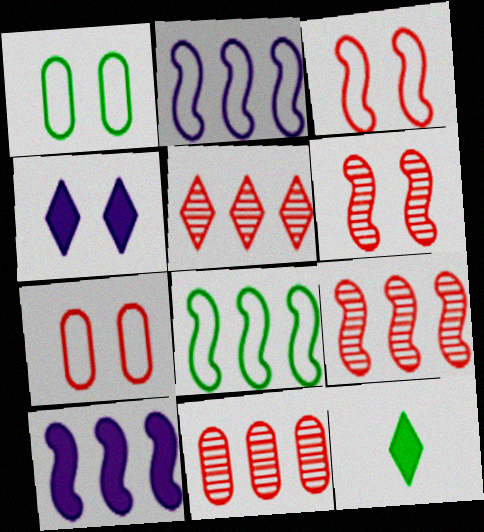[[1, 4, 6], 
[5, 9, 11], 
[8, 9, 10]]